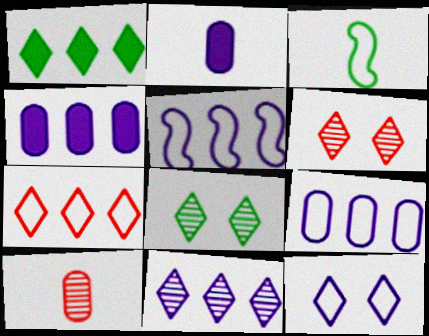[[1, 7, 11], 
[3, 4, 6], 
[4, 5, 11]]